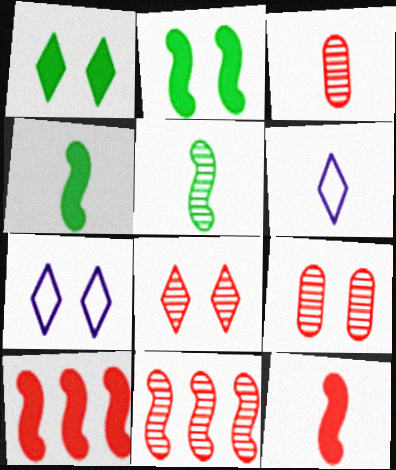[[1, 7, 8], 
[2, 7, 9], 
[3, 4, 6], 
[3, 8, 11]]